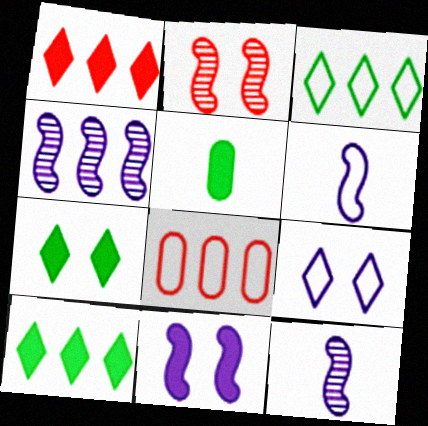[[1, 5, 11], 
[4, 6, 11], 
[4, 8, 10], 
[7, 8, 12]]